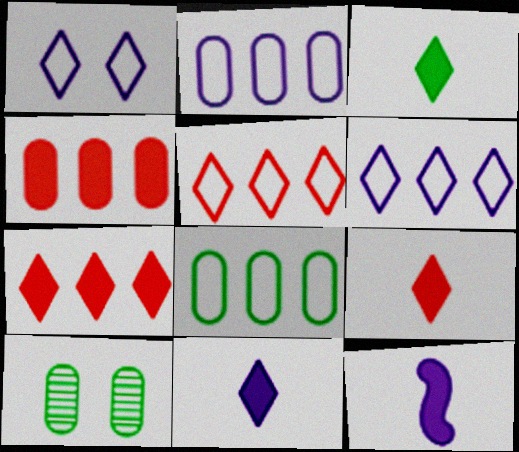[[3, 9, 11], 
[5, 10, 12]]